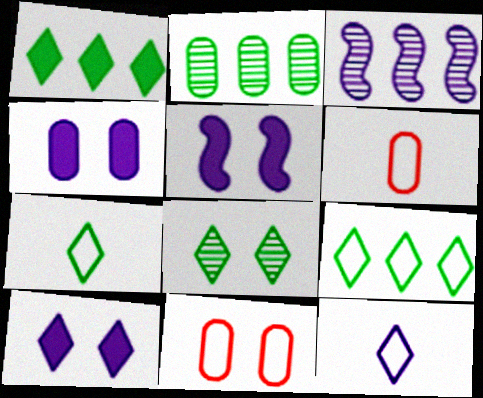[[1, 7, 8], 
[2, 4, 6], 
[3, 4, 12], 
[4, 5, 10], 
[5, 8, 11]]